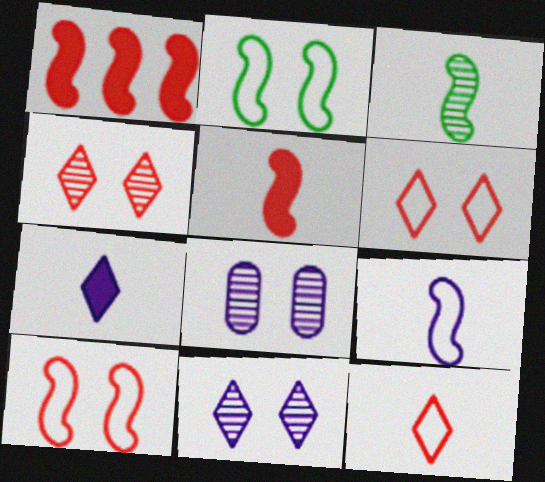[[3, 5, 9]]